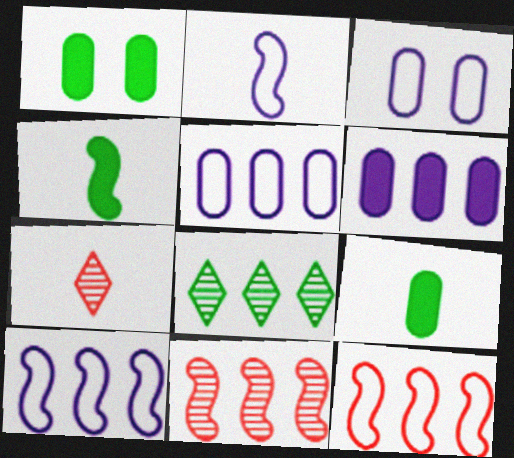[[1, 7, 10], 
[2, 7, 9], 
[6, 8, 12]]